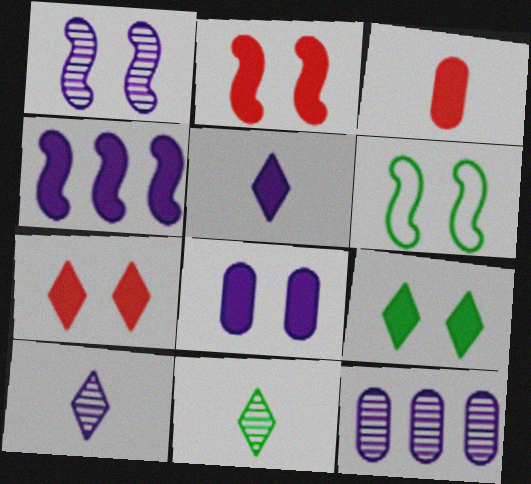[[1, 2, 6], 
[1, 10, 12], 
[2, 8, 9], 
[3, 4, 9], 
[4, 5, 8]]